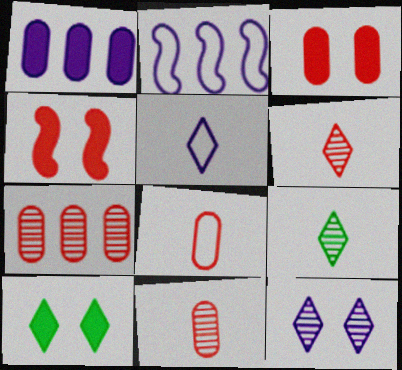[[2, 3, 9], 
[2, 10, 11], 
[3, 7, 8]]